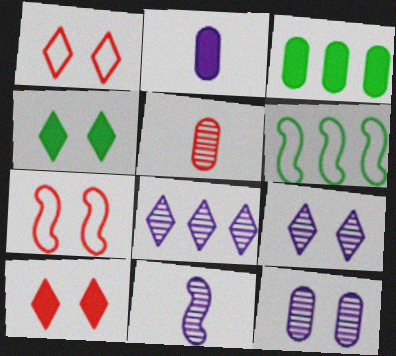[[1, 3, 11], 
[1, 4, 9], 
[4, 7, 12], 
[8, 11, 12]]